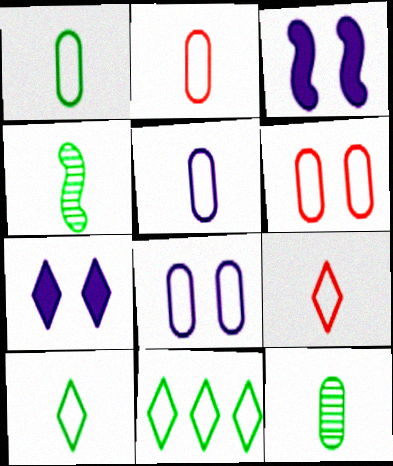[[1, 2, 5]]